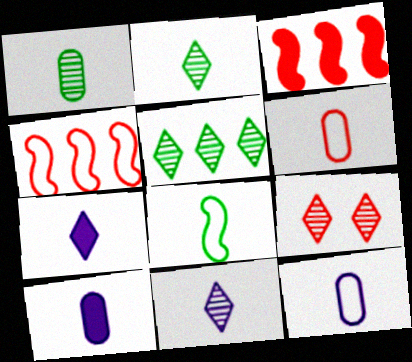[[1, 6, 10], 
[3, 6, 9], 
[5, 9, 11]]